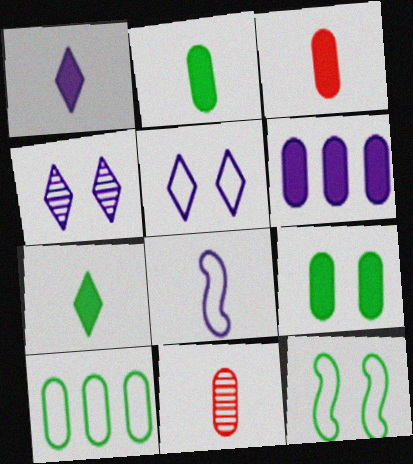[[3, 6, 9], 
[4, 6, 8], 
[7, 8, 11]]